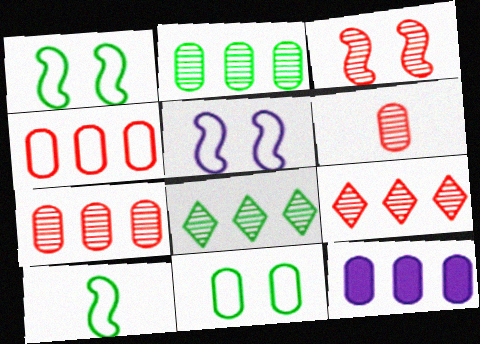[[2, 4, 12], 
[3, 6, 9], 
[6, 11, 12]]